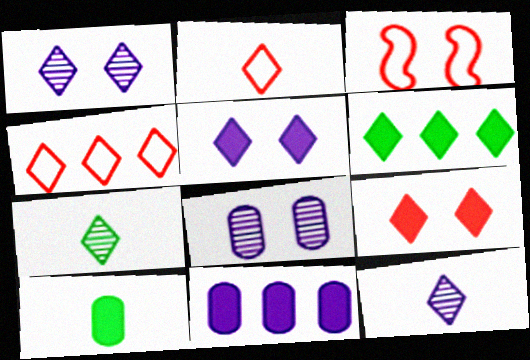[[1, 2, 6], 
[3, 7, 11], 
[4, 5, 7]]